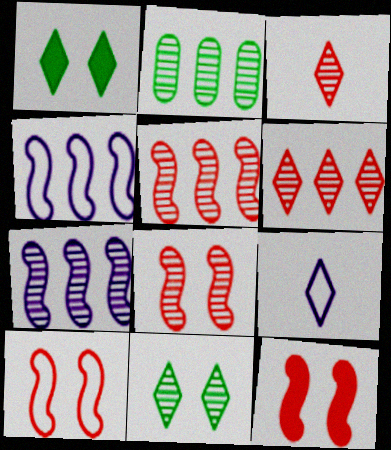[[1, 6, 9], 
[2, 6, 7], 
[2, 9, 12], 
[8, 10, 12]]